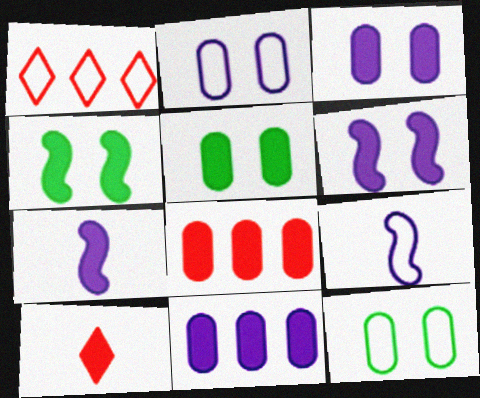[[1, 9, 12], 
[4, 10, 11]]